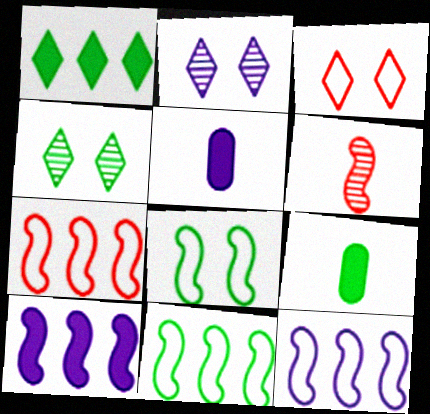[[2, 5, 12], 
[2, 7, 9], 
[4, 5, 7], 
[4, 9, 11], 
[6, 8, 10], 
[7, 11, 12]]